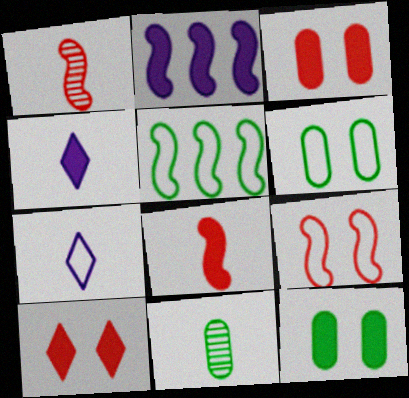[[7, 8, 11]]